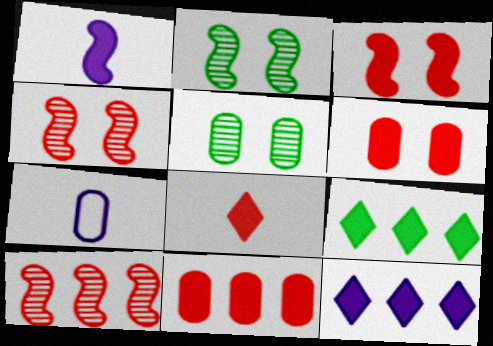[[1, 6, 9], 
[3, 8, 11], 
[4, 7, 9], 
[5, 7, 11]]